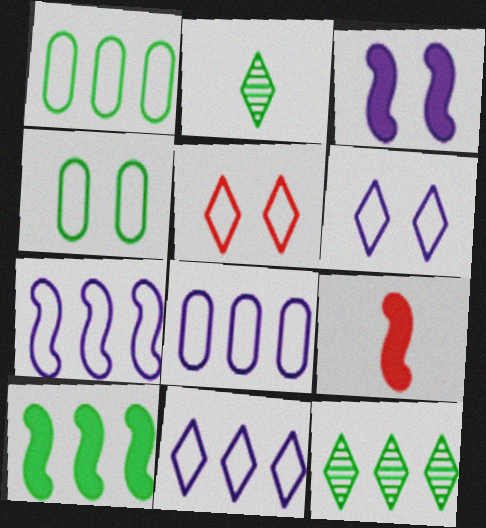[[1, 10, 12], 
[2, 4, 10], 
[3, 9, 10], 
[7, 8, 11]]